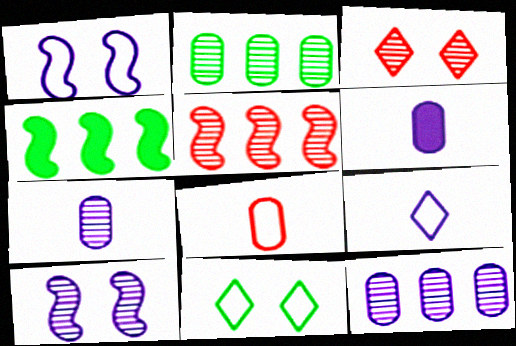[[5, 6, 11]]